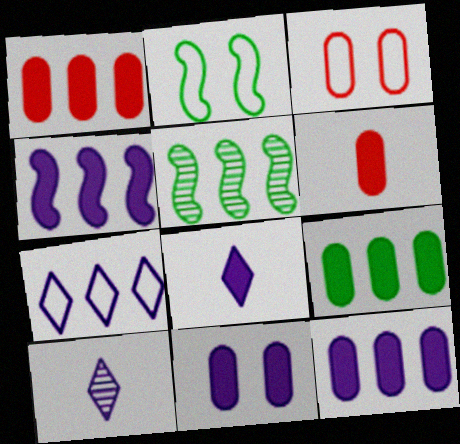[[1, 2, 10], 
[1, 5, 7], 
[1, 9, 12], 
[3, 5, 8], 
[4, 8, 11], 
[6, 9, 11]]